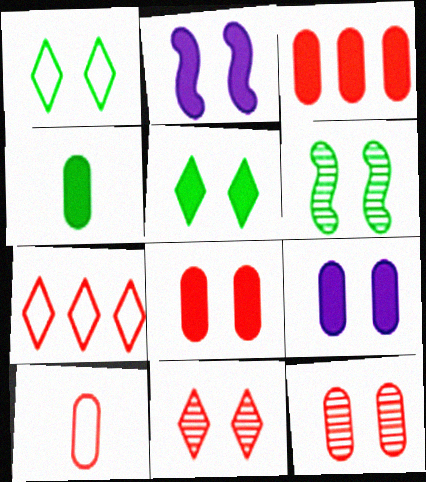[[1, 2, 12], 
[2, 5, 8], 
[3, 4, 9], 
[3, 10, 12]]